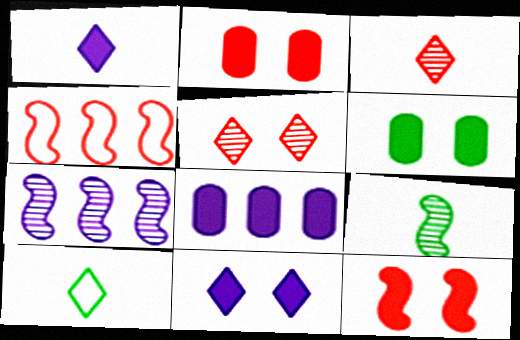[[1, 3, 10], 
[2, 3, 4], 
[2, 7, 10], 
[6, 11, 12]]